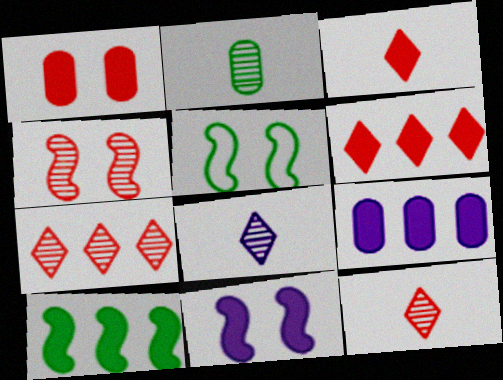[[4, 5, 11], 
[5, 9, 12], 
[6, 9, 10]]